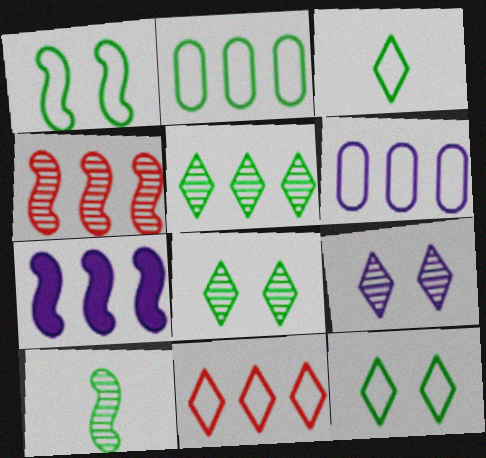[[1, 2, 3]]